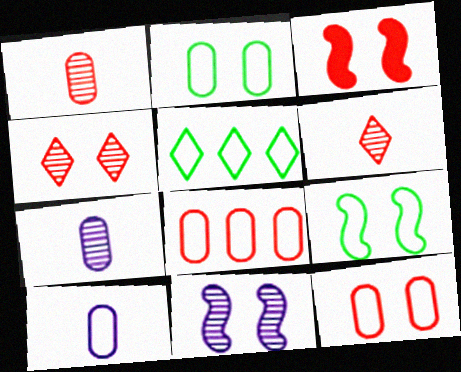[[2, 8, 10], 
[3, 4, 12], 
[3, 5, 7], 
[3, 6, 8], 
[3, 9, 11]]